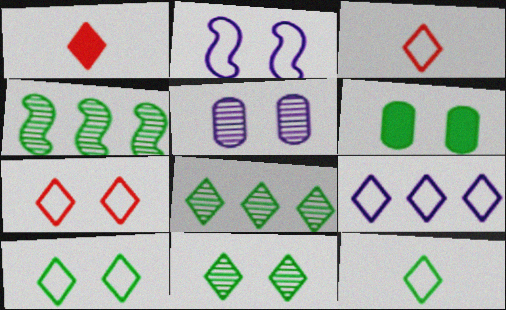[[1, 9, 11], 
[3, 9, 10], 
[4, 6, 12], 
[7, 9, 12]]